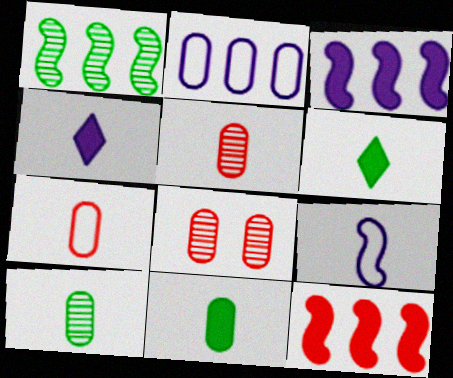[[2, 8, 11], 
[5, 6, 9]]